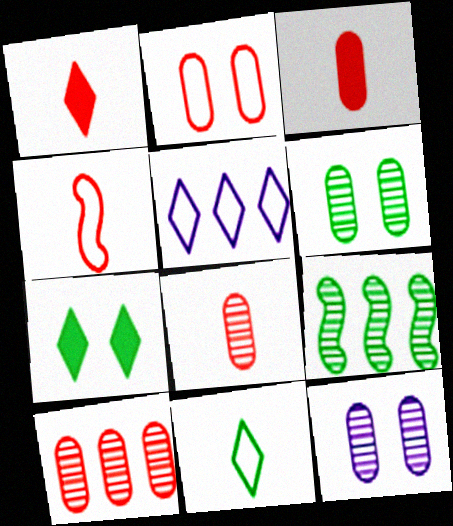[[1, 4, 8], 
[2, 3, 10]]